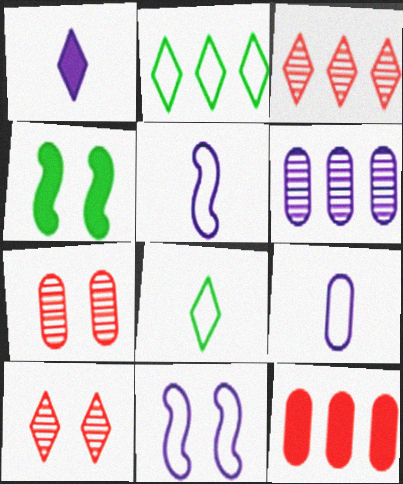[[1, 2, 10], 
[1, 4, 12], 
[1, 6, 11], 
[3, 4, 9]]